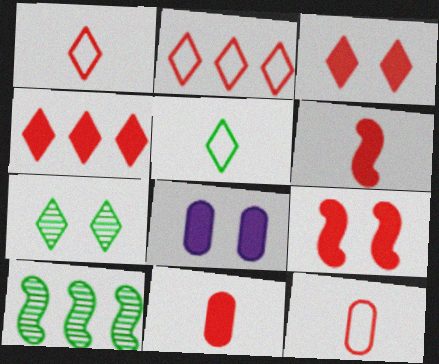[[1, 8, 10], 
[4, 9, 11]]